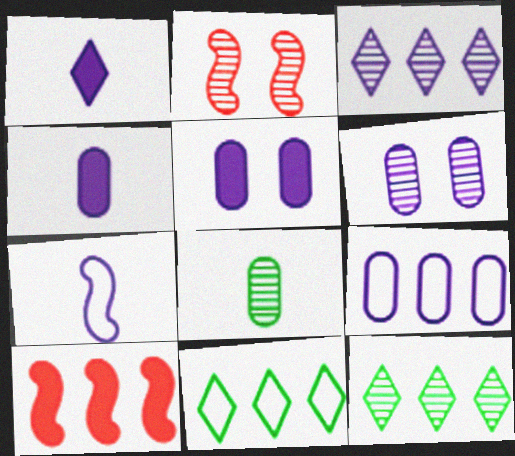[[2, 3, 8], 
[2, 4, 11], 
[3, 5, 7], 
[4, 6, 9], 
[9, 10, 12]]